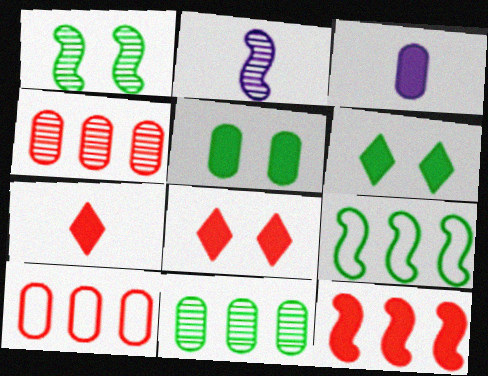[[2, 6, 10], 
[3, 6, 12]]